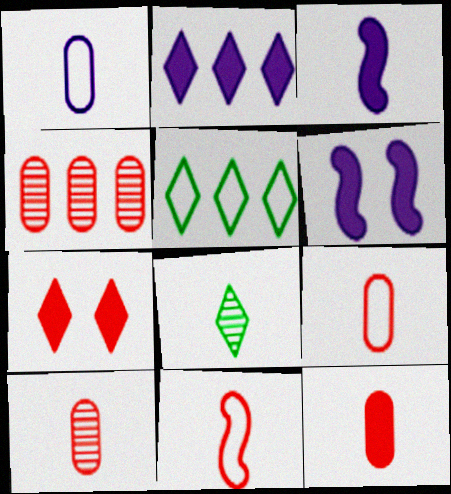[[3, 8, 9], 
[4, 7, 11], 
[5, 6, 10], 
[9, 10, 12]]